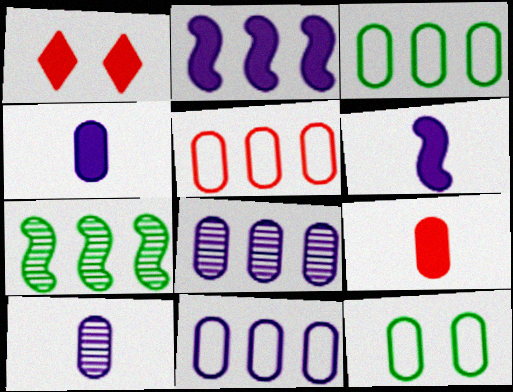[[3, 5, 11], 
[8, 9, 12]]